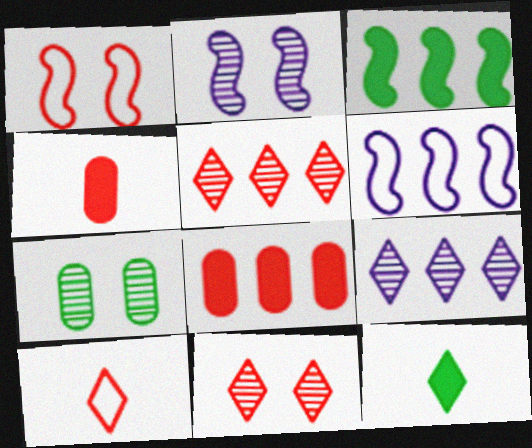[[1, 4, 5], 
[2, 7, 11]]